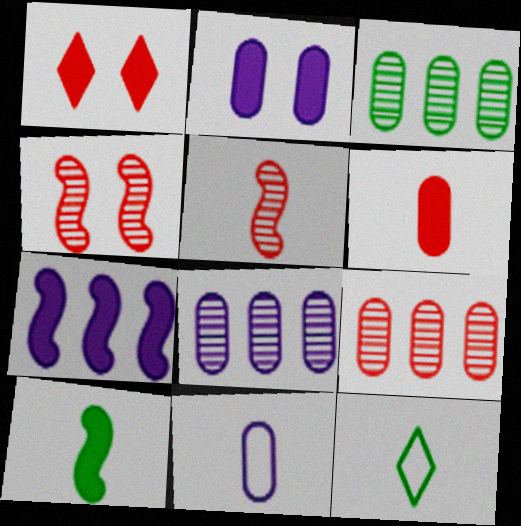[[2, 8, 11], 
[3, 8, 9]]